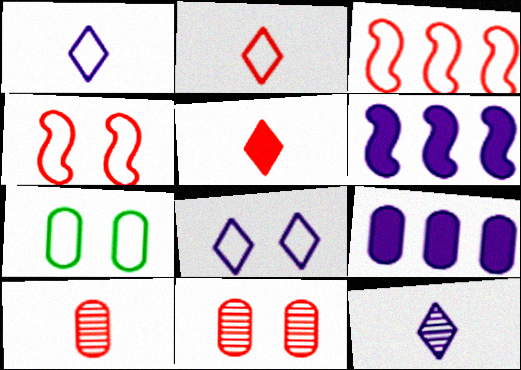[[1, 3, 7], 
[3, 5, 11], 
[4, 7, 8], 
[7, 9, 10]]